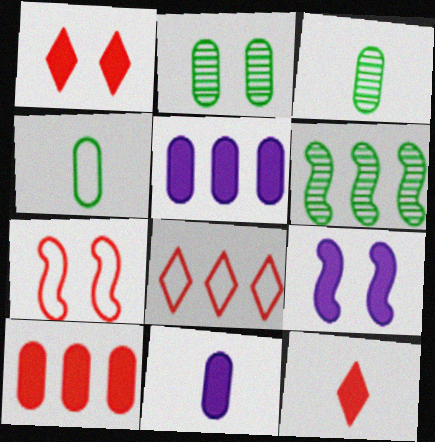[[3, 8, 9], 
[5, 6, 8]]